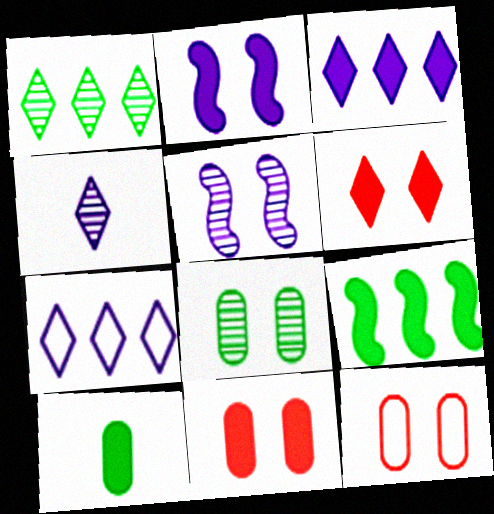[[4, 9, 12]]